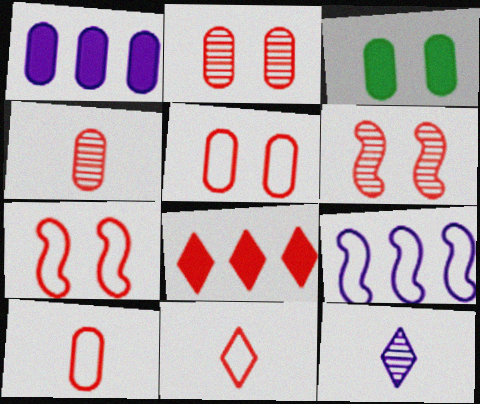[[4, 7, 8], 
[6, 8, 10]]